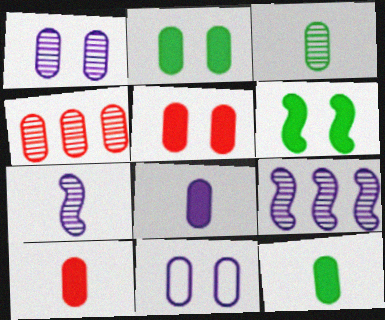[[1, 3, 4], 
[4, 11, 12], 
[8, 10, 12]]